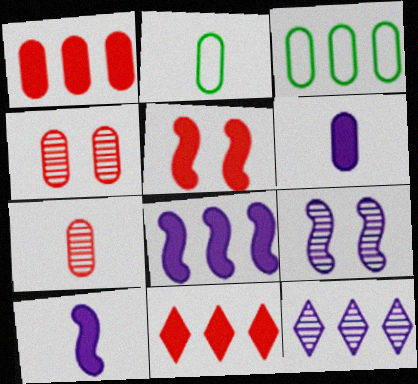[[2, 5, 12], 
[2, 6, 7], 
[2, 9, 11], 
[3, 4, 6]]